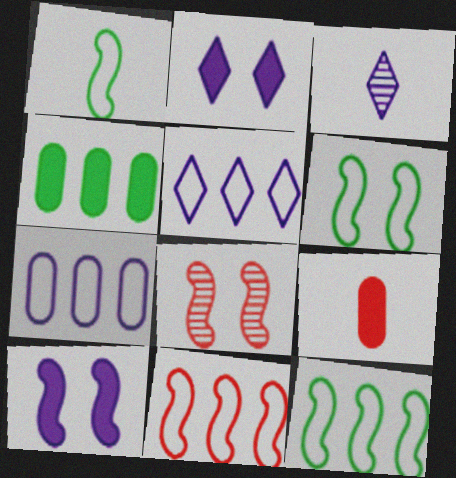[[1, 3, 9], 
[1, 6, 12], 
[2, 3, 5], 
[3, 7, 10], 
[6, 8, 10]]